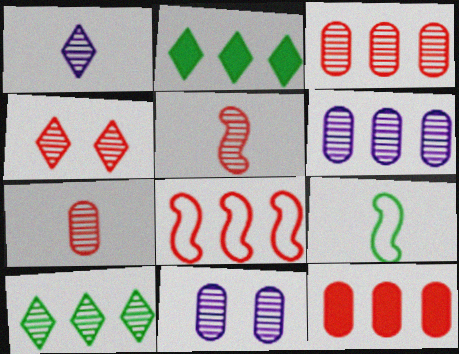[[1, 4, 10], 
[2, 6, 8], 
[3, 4, 5], 
[5, 10, 11]]